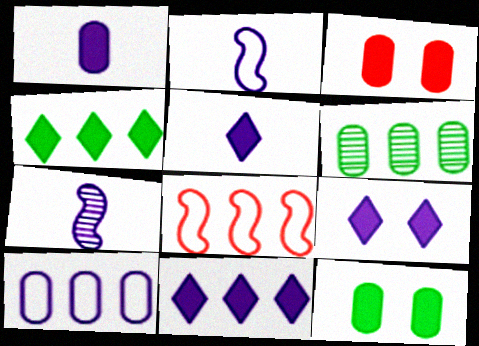[[5, 9, 11], 
[6, 8, 11], 
[7, 9, 10]]